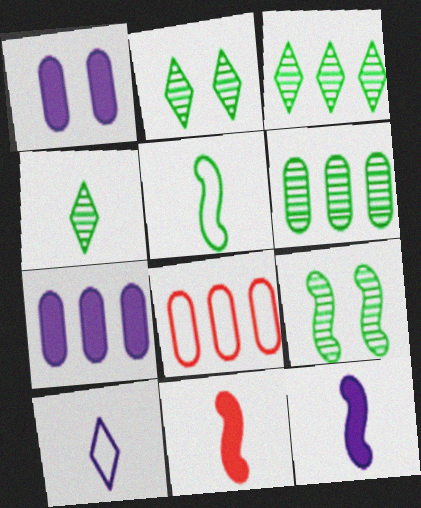[[2, 3, 4], 
[2, 8, 12], 
[4, 6, 9], 
[6, 7, 8]]